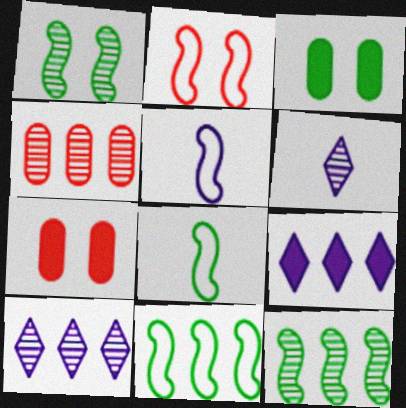[[1, 4, 6], 
[2, 5, 11], 
[4, 9, 11], 
[4, 10, 12], 
[6, 7, 11], 
[7, 8, 10]]